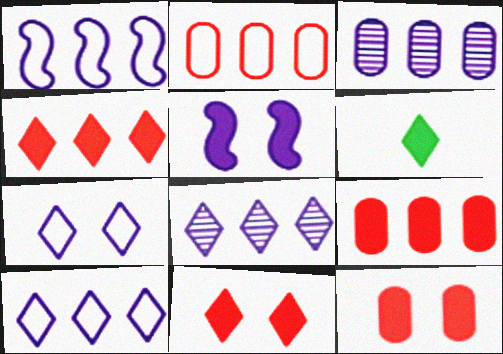[[5, 6, 9]]